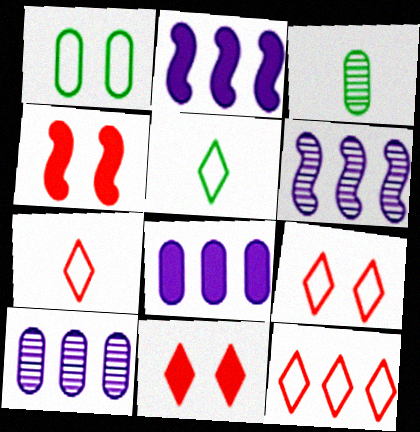[[2, 3, 9], 
[4, 5, 10], 
[7, 9, 12]]